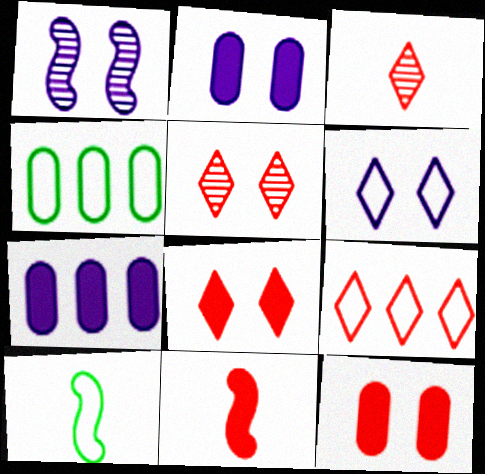[[1, 2, 6], 
[3, 8, 9], 
[5, 7, 10]]